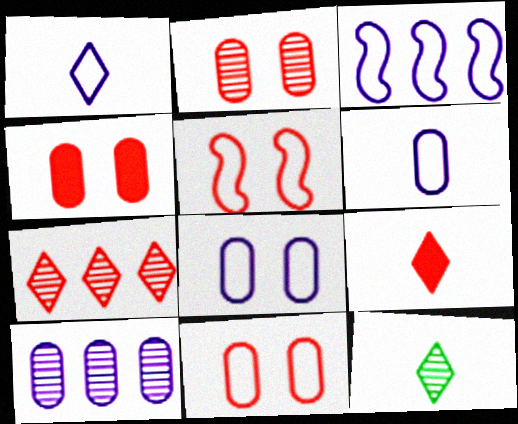[[1, 3, 8], 
[1, 9, 12], 
[2, 4, 11], 
[3, 4, 12]]